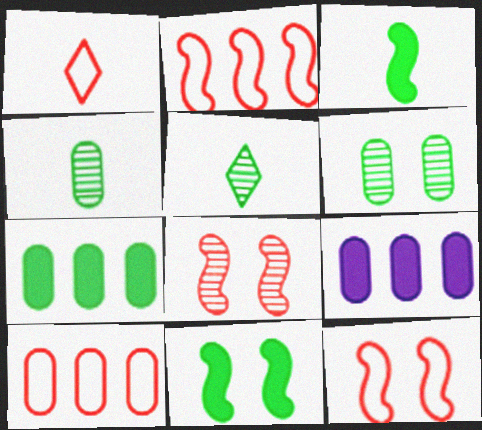[[1, 10, 12], 
[5, 9, 12]]